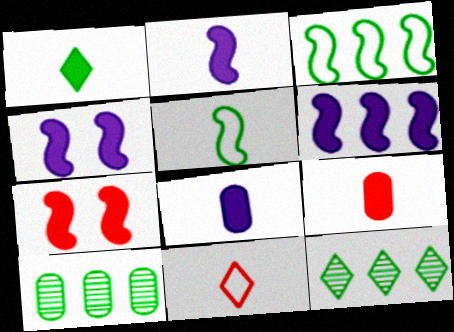[[1, 2, 9], 
[2, 4, 6], 
[4, 10, 11]]